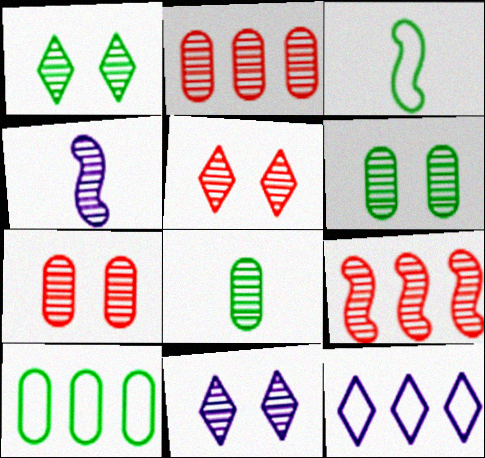[[1, 2, 4], 
[1, 5, 11], 
[8, 9, 11]]